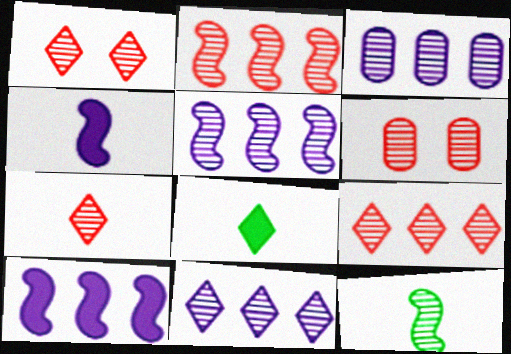[[1, 3, 12], 
[1, 7, 9], 
[2, 6, 7], 
[3, 5, 11], 
[6, 11, 12]]